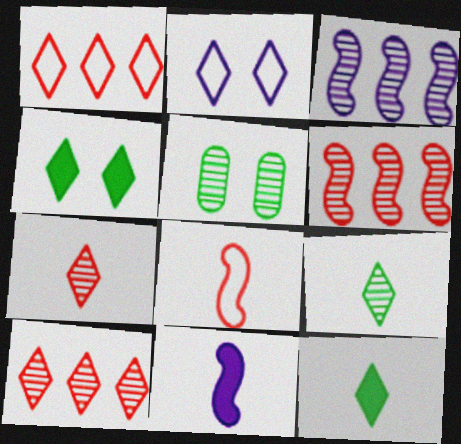[[1, 5, 11], 
[2, 10, 12], 
[3, 5, 7]]